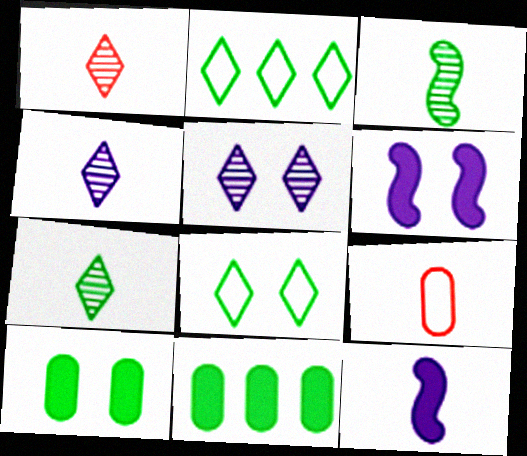[[1, 4, 7], 
[2, 3, 10], 
[3, 8, 11], 
[7, 9, 12]]